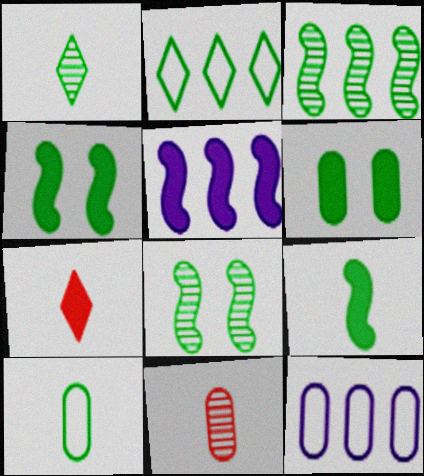[[1, 9, 10], 
[5, 6, 7], 
[6, 11, 12], 
[7, 8, 12]]